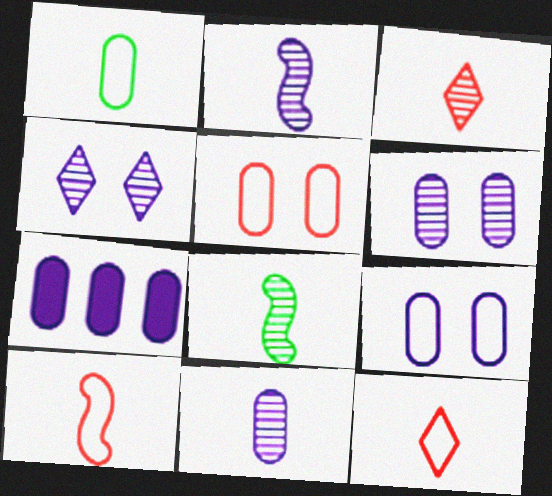[[3, 8, 11], 
[7, 9, 11]]